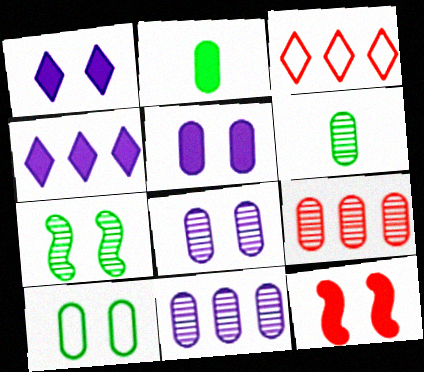[[2, 4, 12], 
[6, 8, 9]]